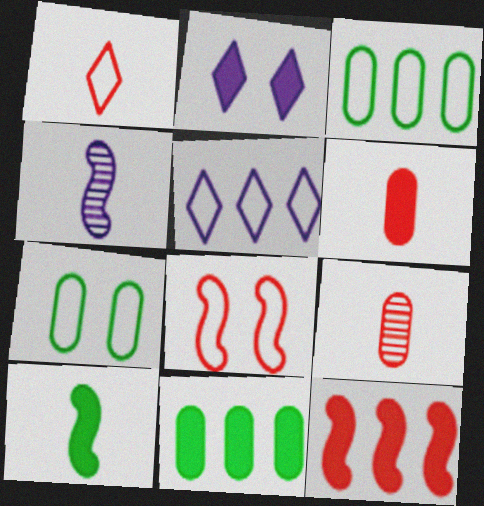[]